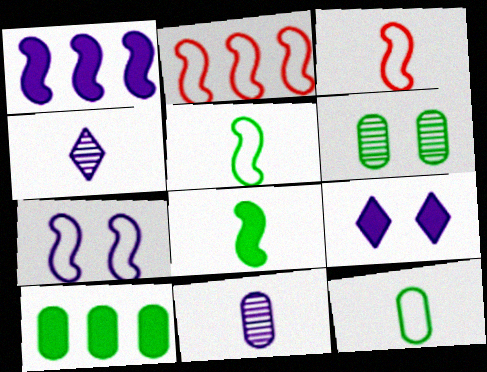[[2, 5, 7], 
[6, 10, 12]]